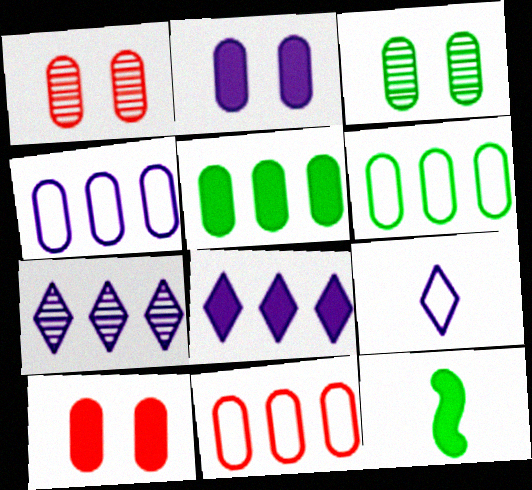[[4, 6, 11], 
[8, 10, 12]]